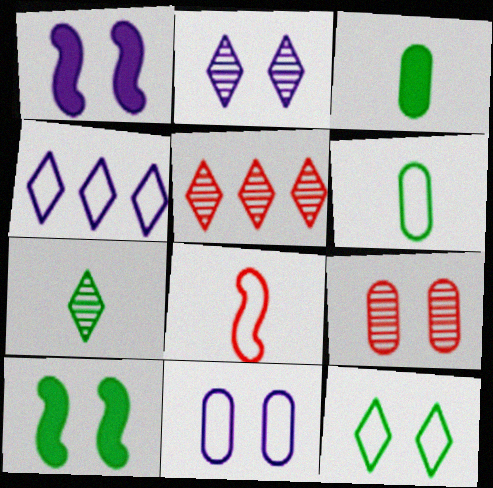[[1, 2, 11], 
[1, 5, 6], 
[1, 9, 12], 
[2, 5, 7]]